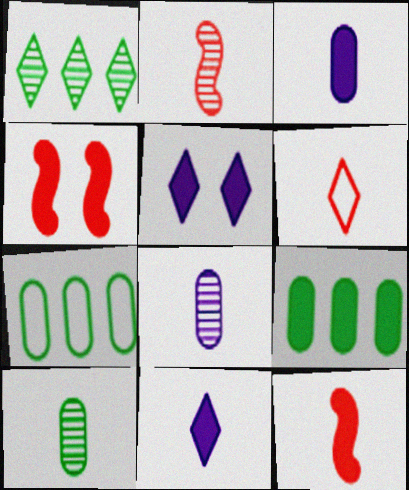[[1, 5, 6], 
[2, 5, 7], 
[4, 9, 11], 
[5, 9, 12]]